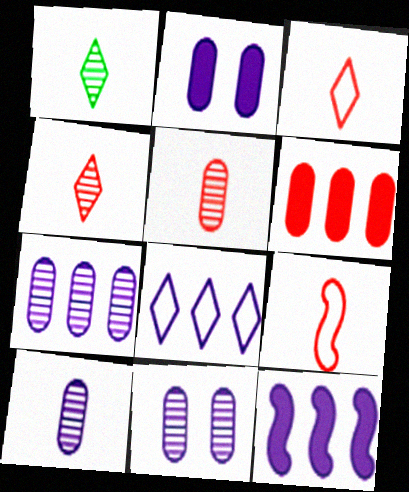[[7, 8, 12], 
[7, 10, 11]]